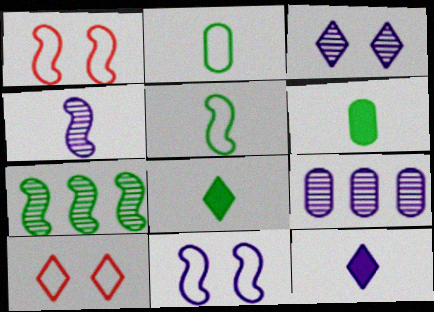[[1, 8, 9], 
[3, 4, 9], 
[9, 11, 12]]